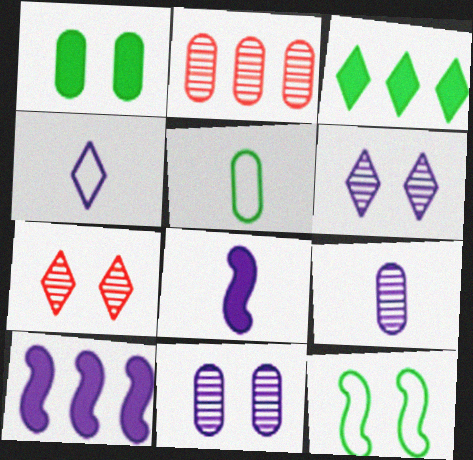[[3, 4, 7], 
[4, 8, 9], 
[4, 10, 11], 
[5, 7, 10]]